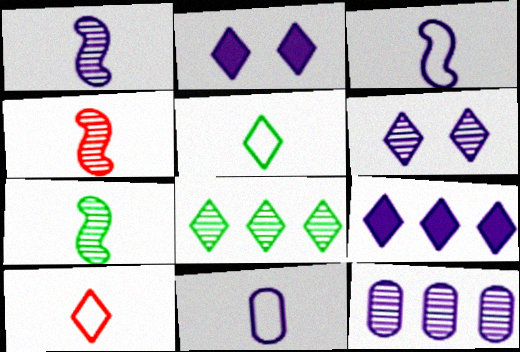[[1, 4, 7], 
[1, 6, 12], 
[2, 3, 12], 
[2, 8, 10]]